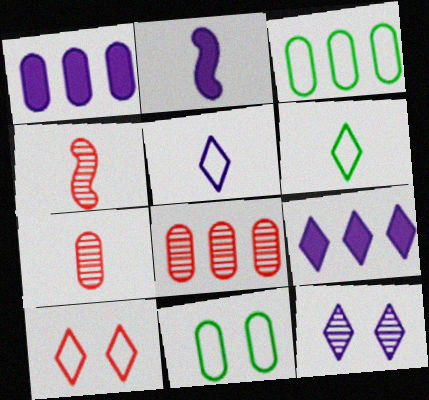[[1, 3, 8], 
[1, 7, 11], 
[2, 6, 7], 
[4, 9, 11], 
[5, 9, 12]]